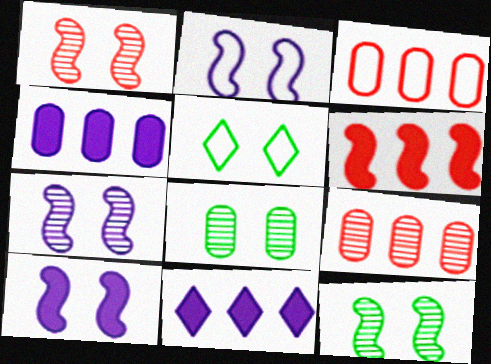[[1, 7, 12], 
[2, 7, 10]]